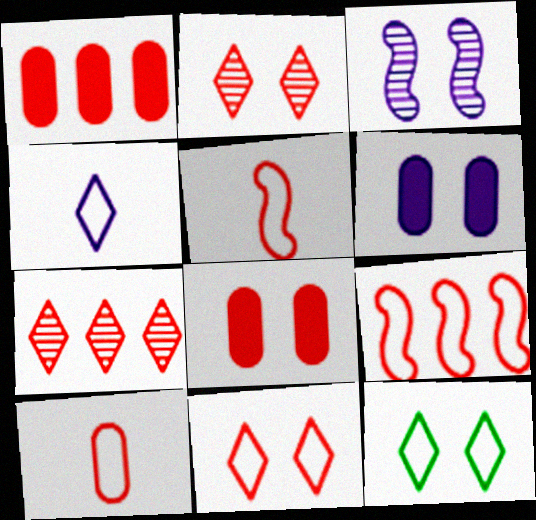[[1, 2, 5], 
[1, 7, 9], 
[3, 8, 12], 
[5, 7, 8], 
[9, 10, 11]]